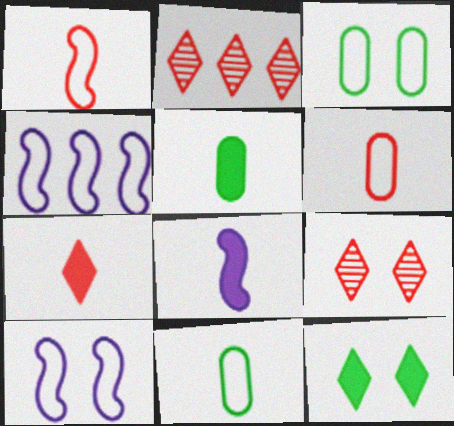[[2, 3, 8], 
[2, 5, 10], 
[4, 5, 9], 
[5, 7, 8]]